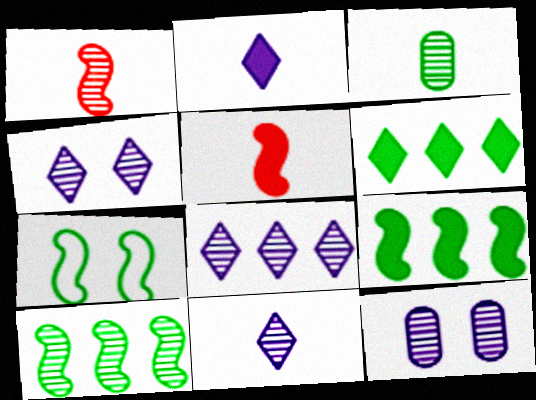[[1, 3, 11], 
[3, 6, 7], 
[4, 8, 11]]